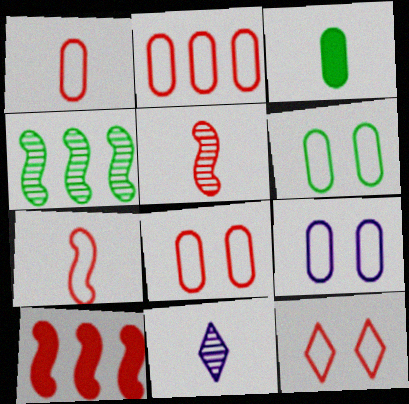[[1, 2, 8], 
[2, 7, 12], 
[3, 7, 11], 
[6, 8, 9], 
[6, 10, 11]]